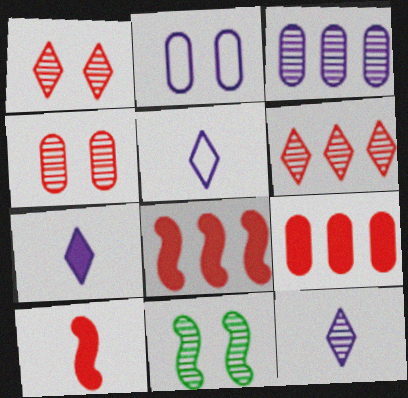[[5, 7, 12], 
[5, 9, 11]]